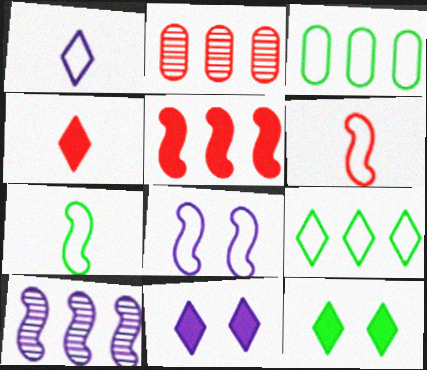[[2, 7, 11]]